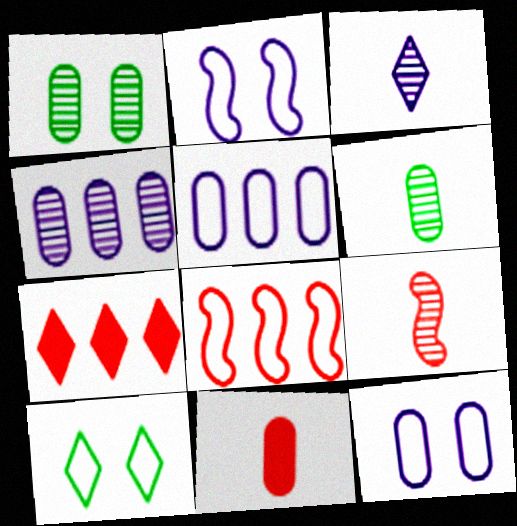[[1, 5, 11], 
[2, 6, 7], 
[3, 6, 9], 
[3, 7, 10]]